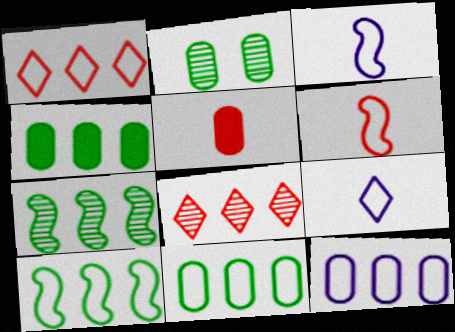[[1, 10, 12], 
[2, 5, 12]]